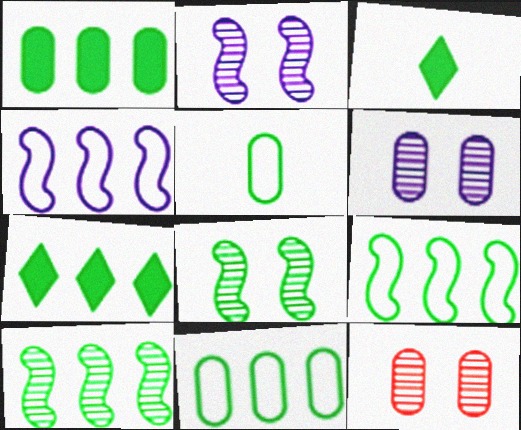[[3, 4, 12], 
[3, 8, 11], 
[5, 7, 8], 
[7, 10, 11]]